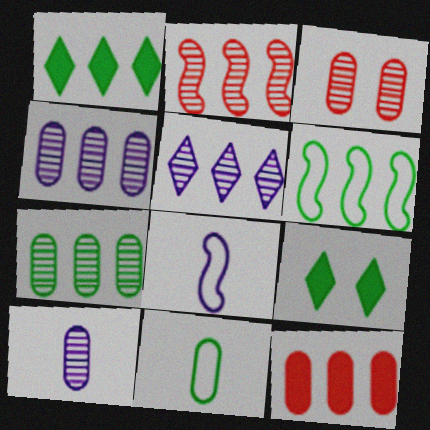[[1, 3, 8], 
[1, 6, 7], 
[2, 5, 7], 
[3, 7, 10], 
[5, 6, 12]]